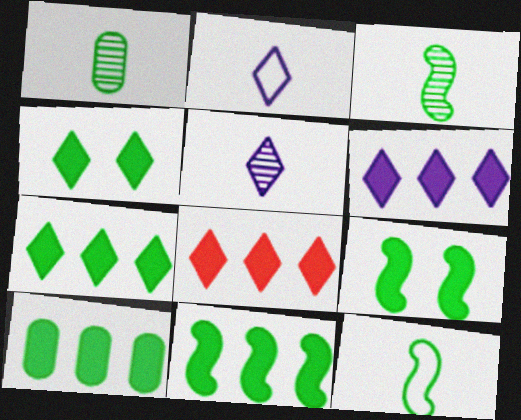[[6, 7, 8], 
[7, 10, 11]]